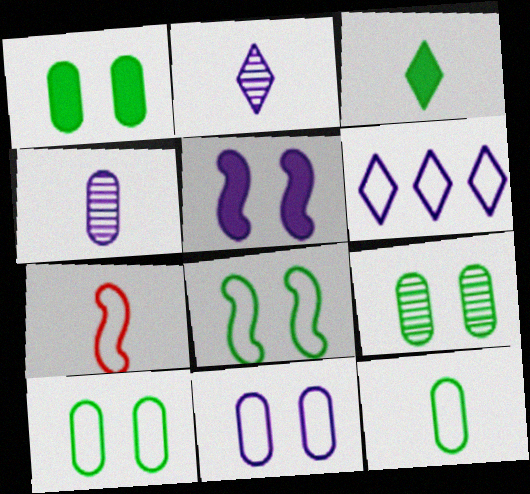[[1, 9, 10], 
[3, 4, 7], 
[4, 5, 6], 
[6, 7, 10]]